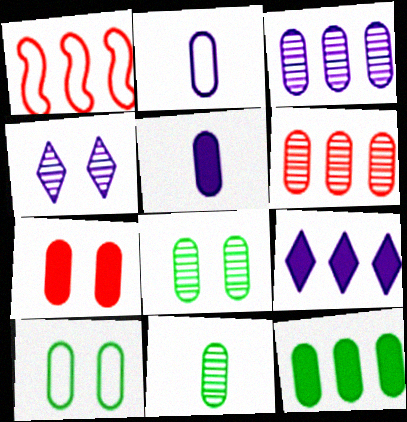[[5, 6, 10], 
[5, 7, 12], 
[10, 11, 12]]